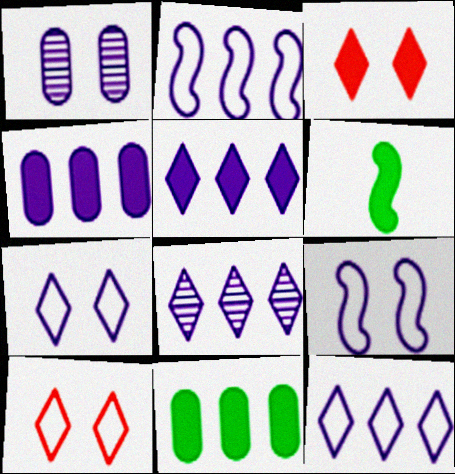[[2, 4, 8], 
[3, 4, 6], 
[5, 8, 12]]